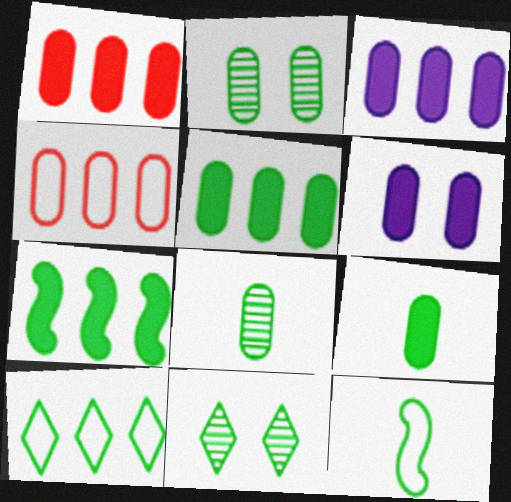[[1, 3, 5], 
[1, 6, 9], 
[4, 6, 8], 
[5, 11, 12]]